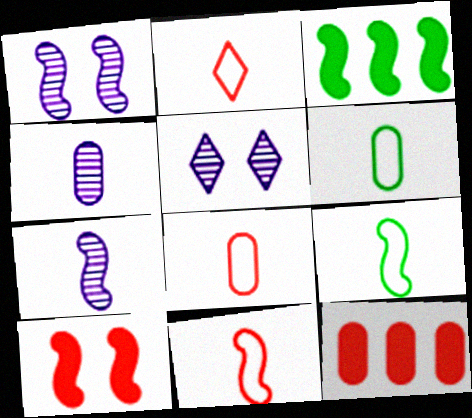[[1, 3, 11], 
[2, 8, 11], 
[3, 5, 8], 
[5, 9, 12]]